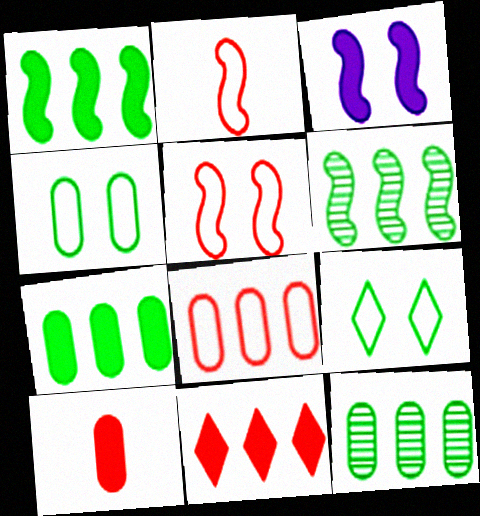[[2, 3, 6]]